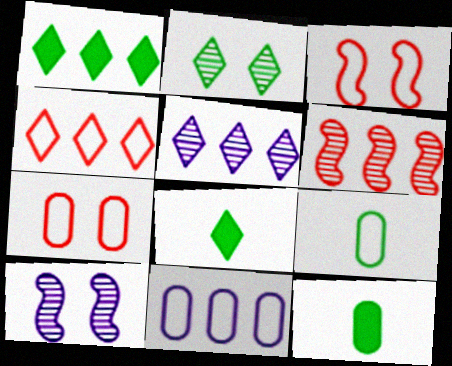[[1, 4, 5], 
[1, 6, 11], 
[3, 5, 12], 
[4, 10, 12], 
[7, 9, 11]]